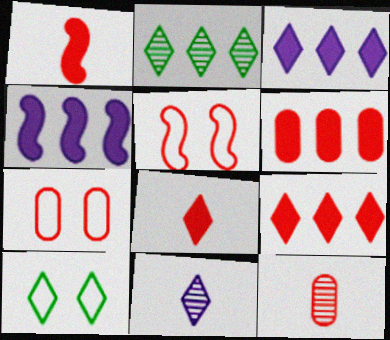[[4, 10, 12], 
[5, 9, 12], 
[6, 7, 12], 
[9, 10, 11]]